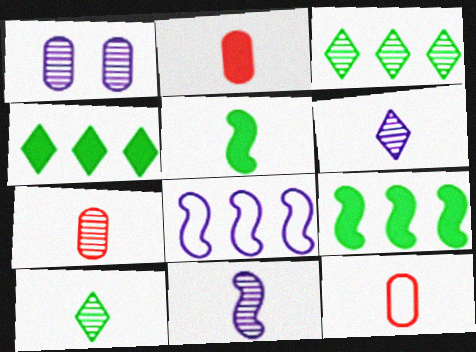[[2, 7, 12], 
[5, 6, 12], 
[7, 10, 11]]